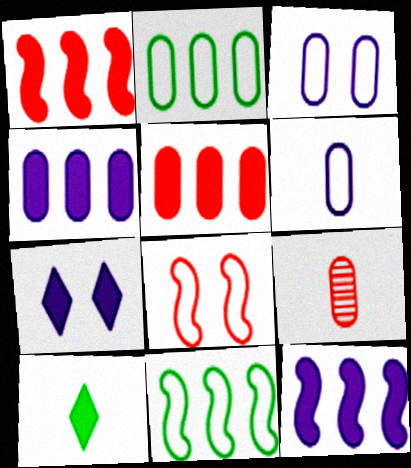[[7, 9, 11]]